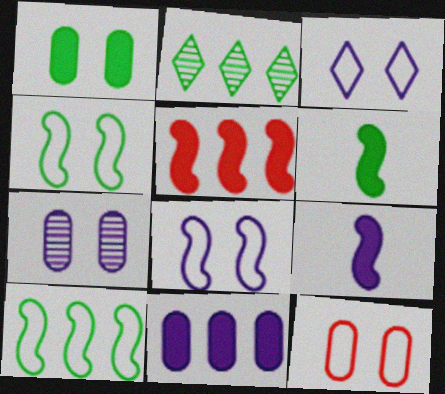[[1, 7, 12], 
[2, 9, 12], 
[3, 4, 12]]